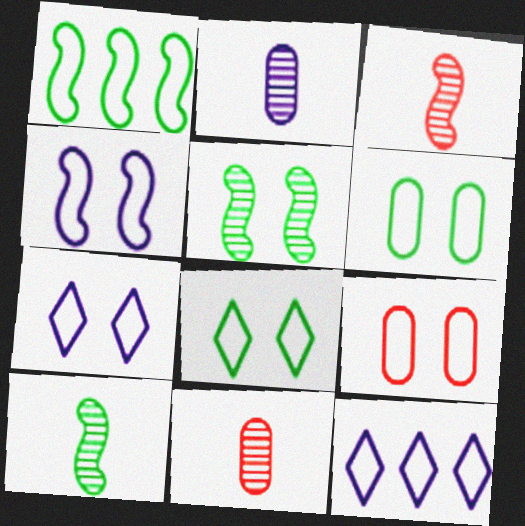[[4, 8, 9]]